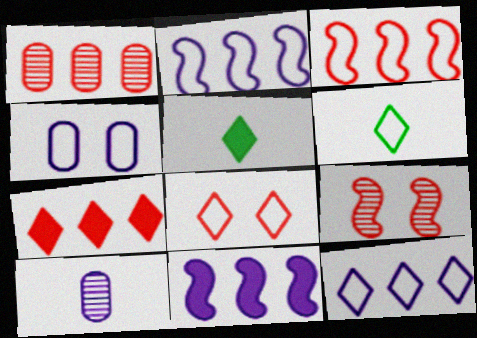[[1, 3, 7], 
[3, 4, 6], 
[6, 8, 12]]